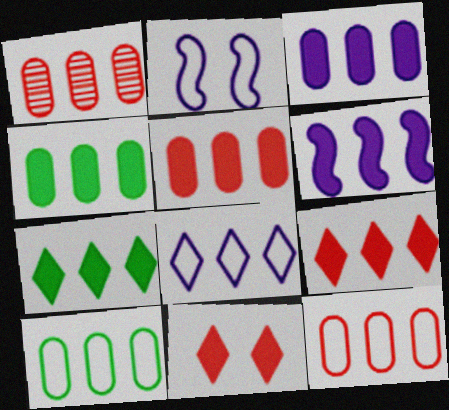[[1, 3, 10], 
[1, 5, 12], 
[3, 4, 5], 
[4, 6, 9], 
[5, 6, 7]]